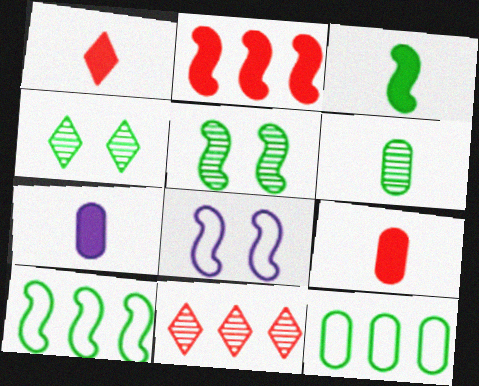[[1, 3, 7], 
[3, 4, 12], 
[3, 5, 10]]